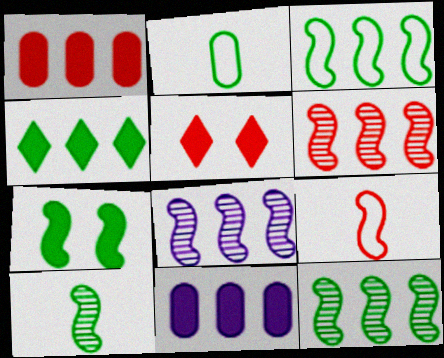[[2, 5, 8], 
[3, 7, 10], 
[6, 8, 12], 
[7, 8, 9]]